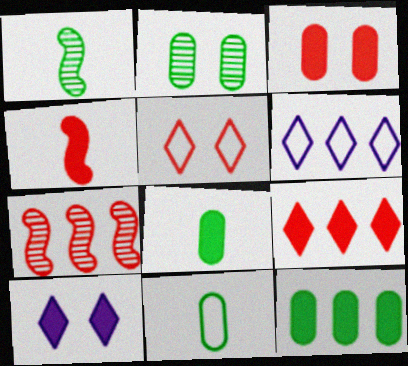[[1, 3, 6], 
[2, 4, 6], 
[2, 11, 12], 
[3, 4, 9], 
[4, 10, 12], 
[6, 7, 12], 
[7, 10, 11]]